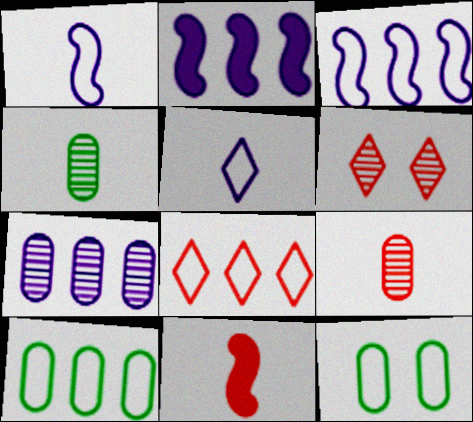[[1, 8, 12], 
[3, 8, 10], 
[4, 5, 11]]